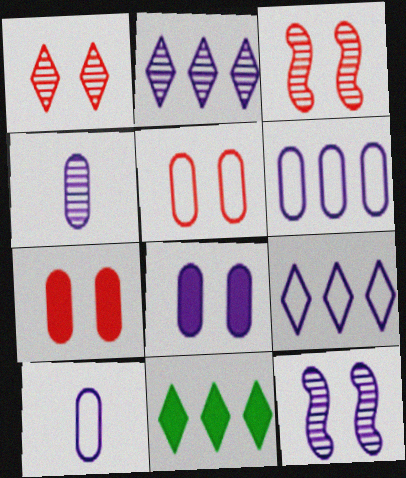[[2, 4, 12], 
[3, 10, 11], 
[4, 6, 8]]